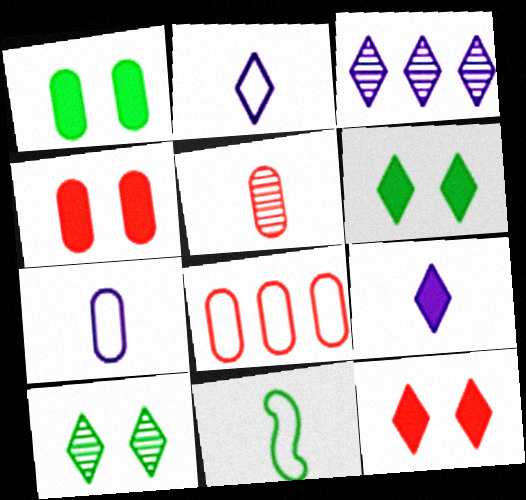[[3, 4, 11], 
[4, 5, 8], 
[5, 9, 11]]